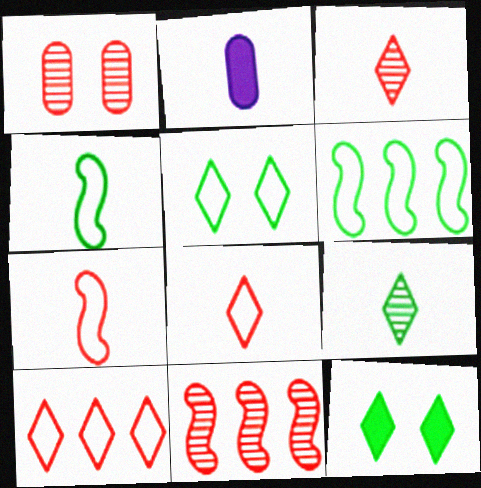[[1, 3, 11], 
[2, 3, 4], 
[2, 5, 11], 
[2, 7, 9]]